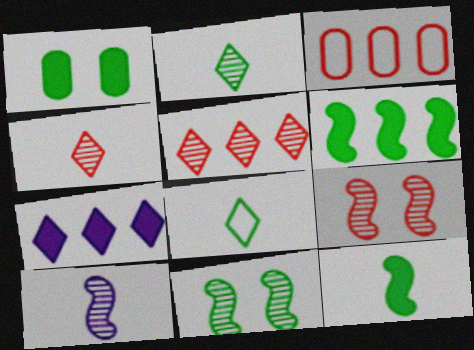[]